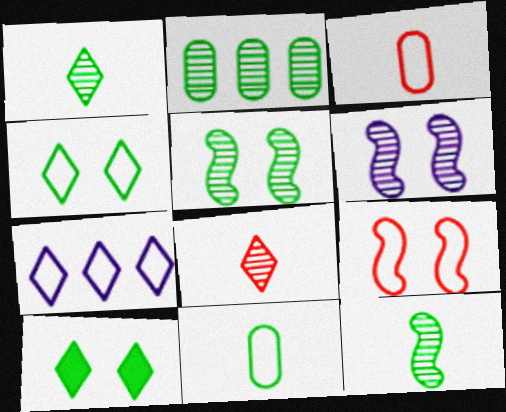[[1, 2, 5], 
[2, 6, 8], 
[7, 8, 10], 
[7, 9, 11]]